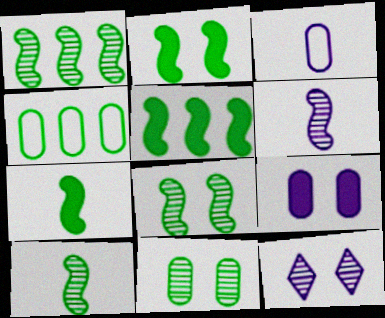[[1, 8, 10], 
[2, 5, 7]]